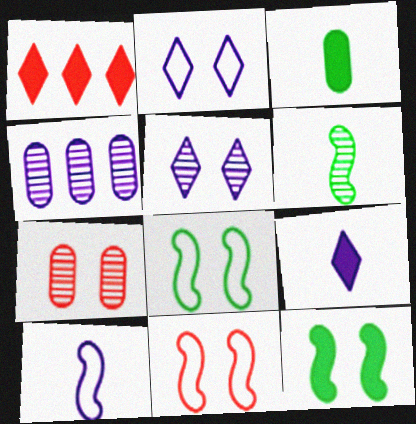[[2, 7, 12]]